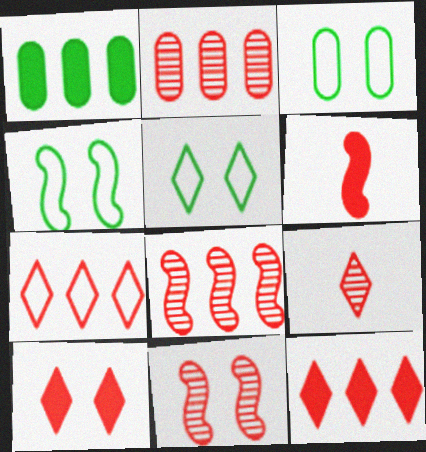[[2, 9, 11], 
[3, 4, 5], 
[7, 9, 10]]